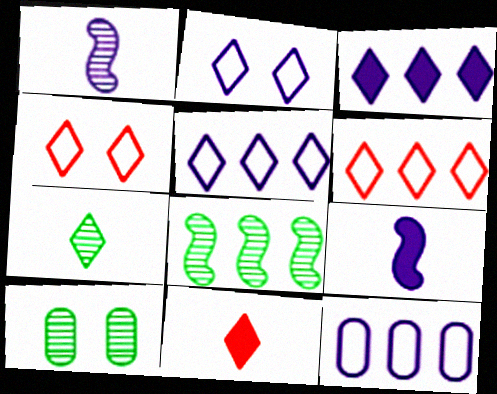[[3, 4, 7], 
[6, 9, 10], 
[7, 8, 10]]